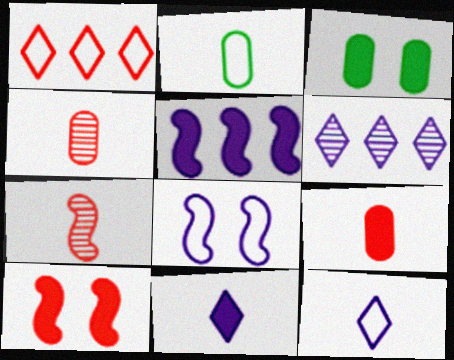[[1, 2, 8], 
[1, 4, 10], 
[2, 6, 10], 
[2, 7, 11]]